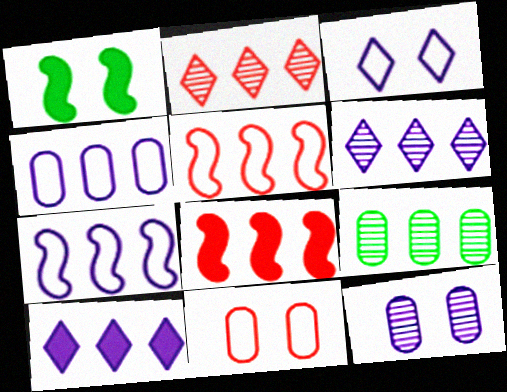[[5, 9, 10]]